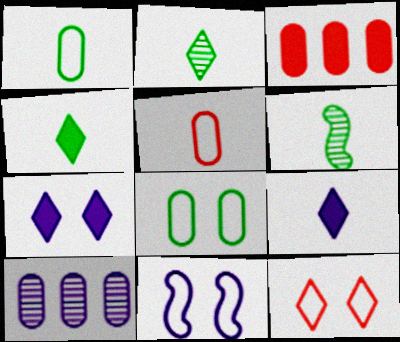[[1, 4, 6], 
[2, 3, 11], 
[5, 6, 9], 
[8, 11, 12], 
[9, 10, 11]]